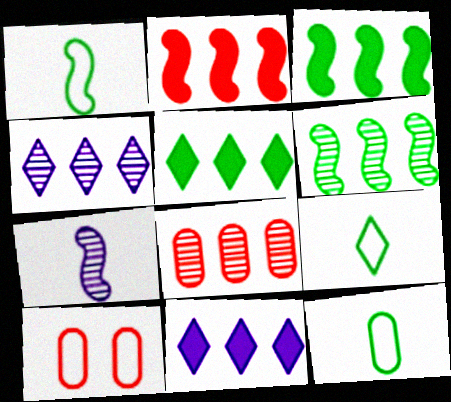[[1, 9, 12], 
[4, 6, 8], 
[5, 7, 10]]